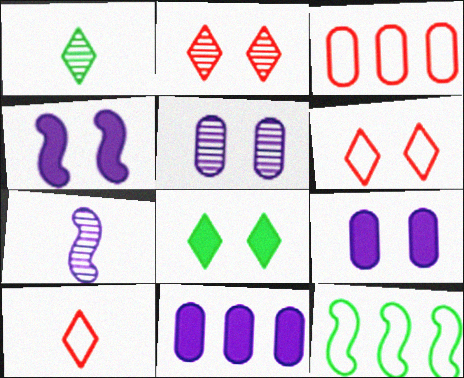[[1, 3, 4], 
[3, 7, 8]]